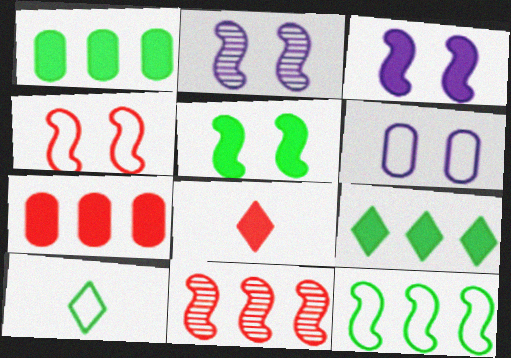[[1, 3, 8], 
[2, 4, 5], 
[2, 7, 10]]